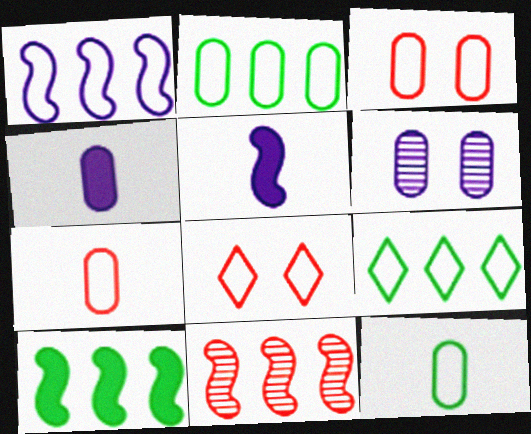[[1, 8, 12], 
[1, 10, 11]]